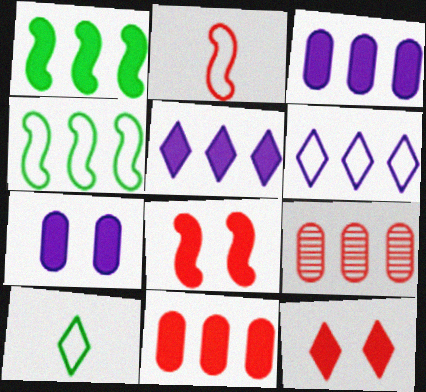[[1, 5, 11], 
[1, 6, 9], 
[2, 9, 12], 
[4, 5, 9]]